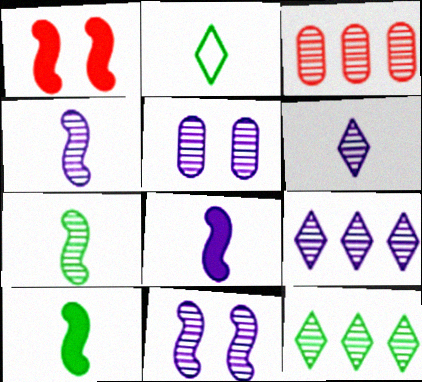[[4, 5, 9]]